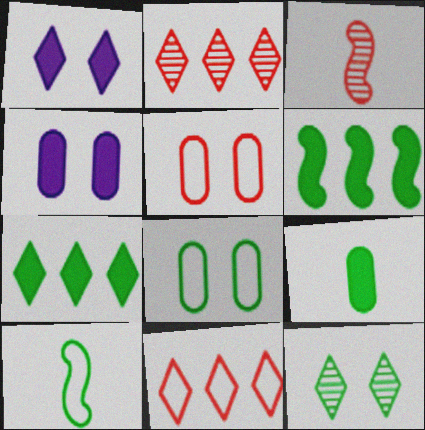[[2, 4, 10]]